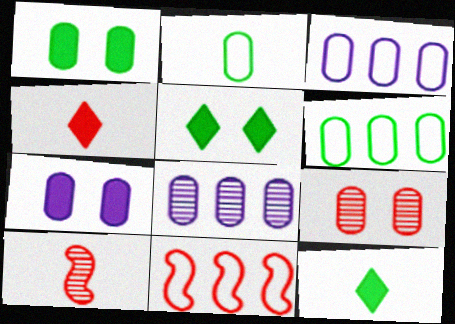[[3, 5, 10], 
[4, 9, 11]]